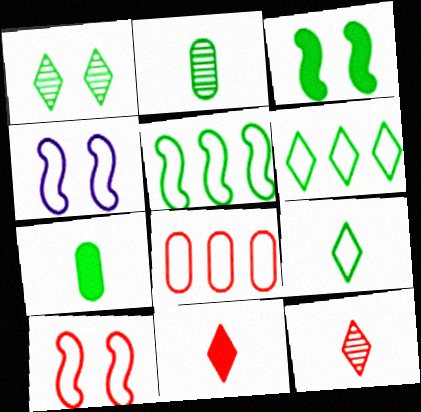[[1, 5, 7], 
[2, 3, 6], 
[4, 8, 9]]